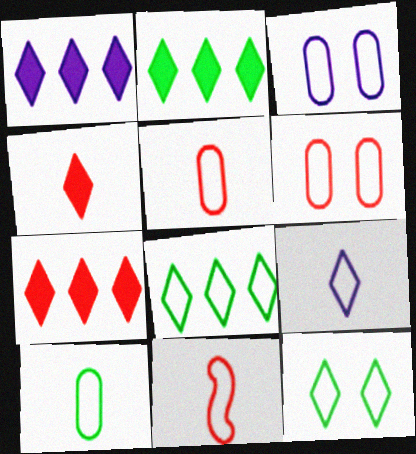[[1, 2, 7], 
[3, 8, 11], 
[9, 10, 11]]